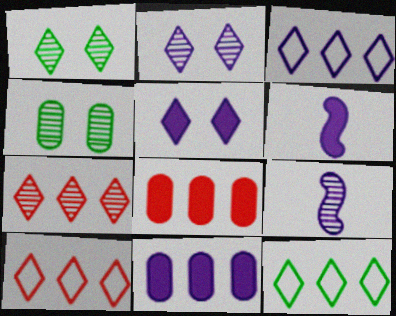[[3, 10, 12], 
[4, 6, 10], 
[4, 7, 9], 
[5, 6, 11]]